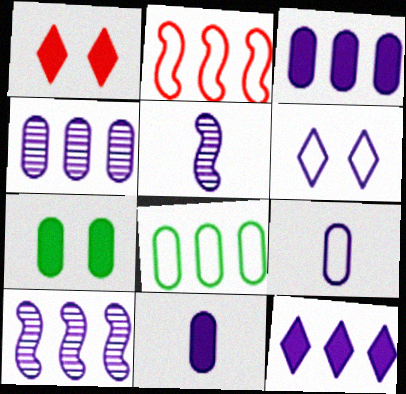[[1, 5, 8], 
[3, 5, 6], 
[6, 10, 11]]